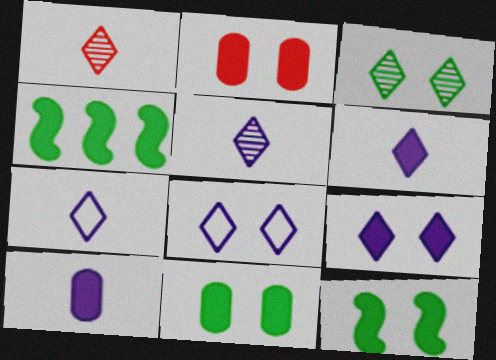[[2, 4, 6], 
[2, 9, 12], 
[5, 6, 7]]